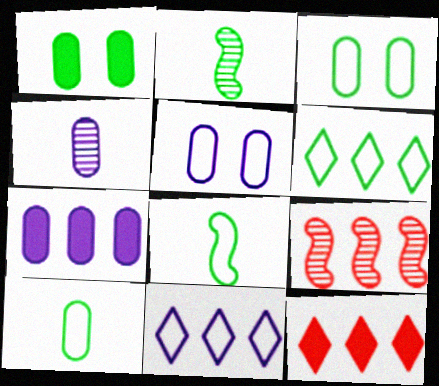[[1, 2, 6], 
[2, 5, 12], 
[3, 6, 8], 
[4, 5, 7], 
[6, 7, 9]]